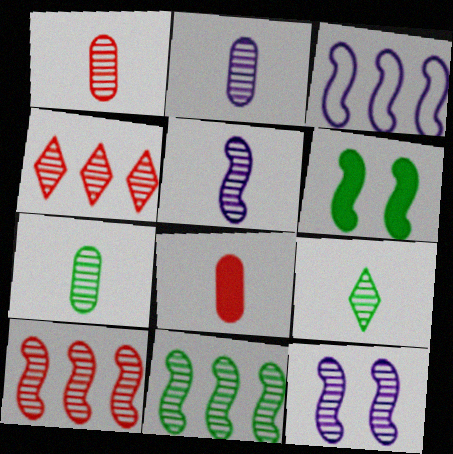[[1, 2, 7], 
[1, 5, 9], 
[4, 7, 12]]